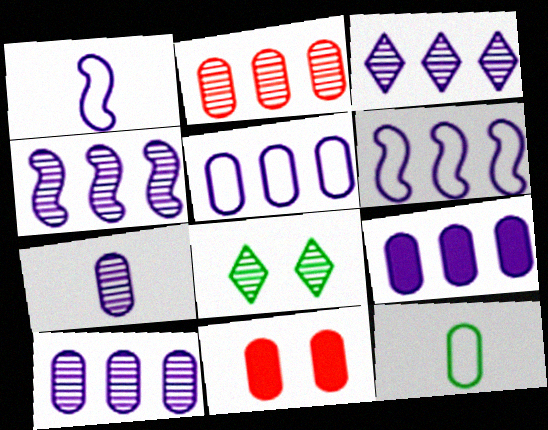[[3, 4, 10], 
[3, 6, 9], 
[5, 9, 10], 
[10, 11, 12]]